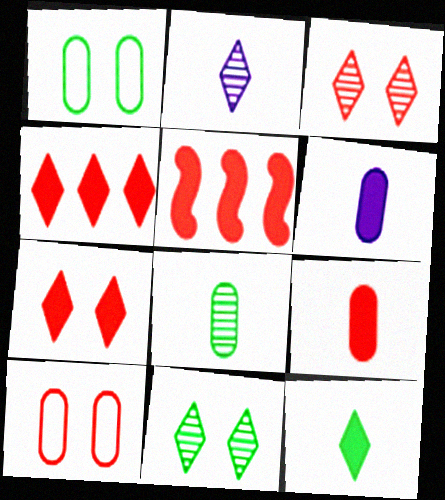[[1, 2, 5], 
[5, 7, 9]]